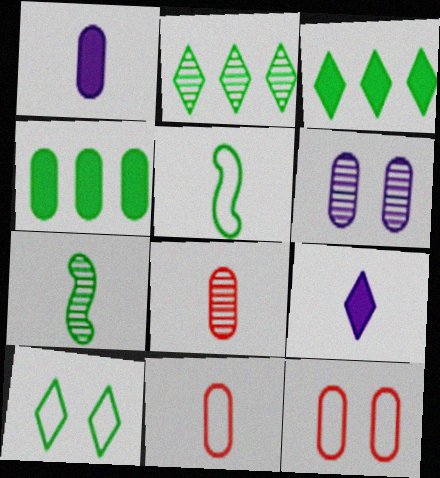[[4, 6, 11], 
[4, 7, 10], 
[5, 8, 9], 
[7, 9, 11]]